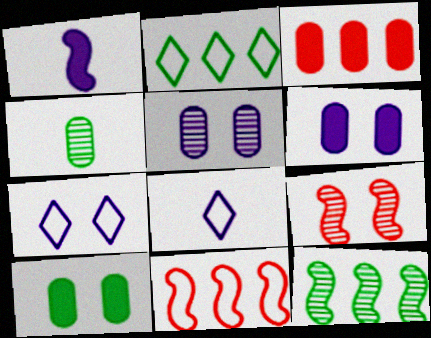[[7, 9, 10]]